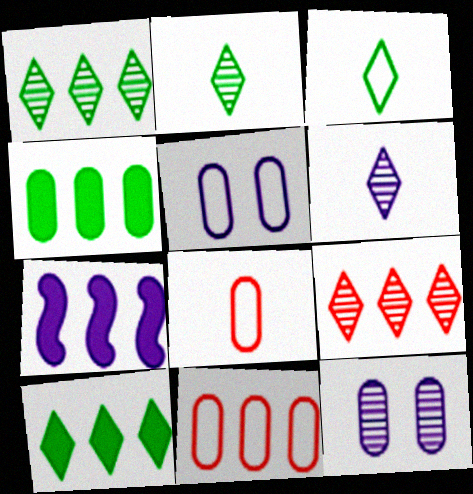[[1, 7, 11], 
[4, 8, 12], 
[5, 6, 7]]